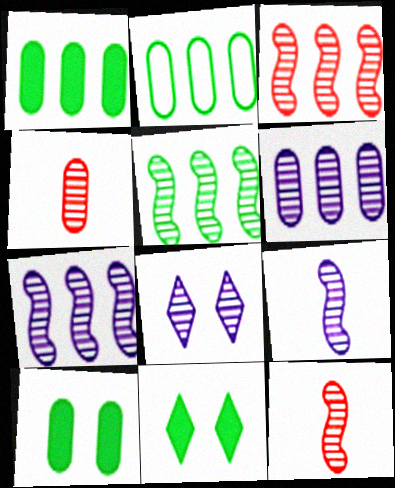[[3, 5, 7], 
[4, 5, 8], 
[6, 8, 9]]